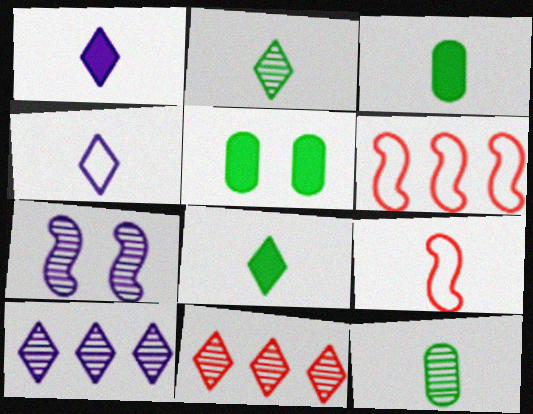[[1, 9, 12], 
[5, 9, 10], 
[7, 11, 12]]